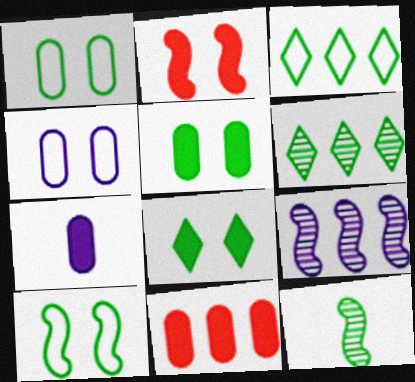[[3, 5, 12], 
[3, 9, 11], 
[5, 7, 11]]